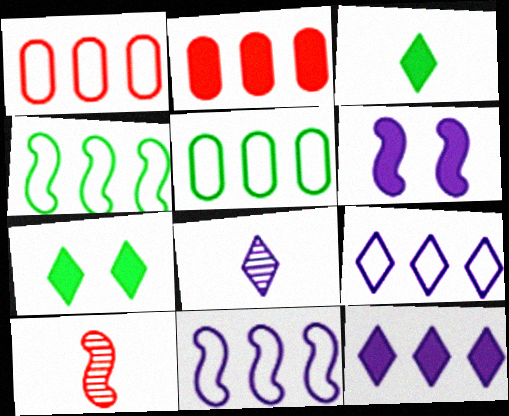[[1, 4, 9], 
[2, 3, 6], 
[4, 6, 10]]